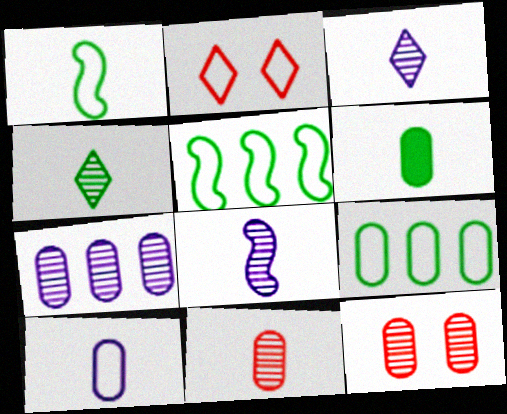[[1, 4, 6], 
[2, 5, 10], 
[4, 8, 11], 
[6, 10, 11]]